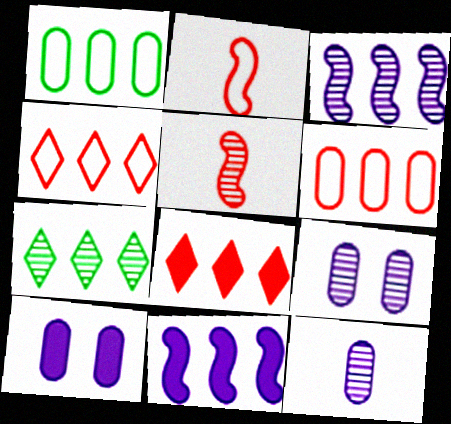[[1, 3, 8], 
[2, 7, 10], 
[5, 7, 9], 
[6, 7, 11]]